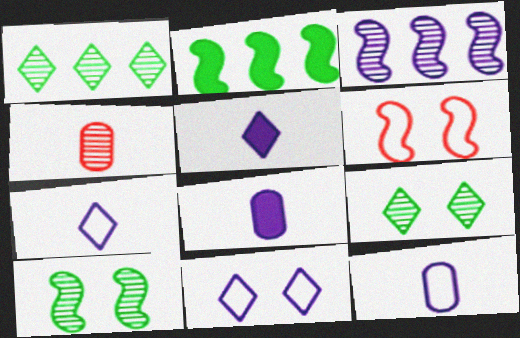[[1, 6, 8], 
[2, 4, 11], 
[3, 4, 9], 
[3, 8, 11]]